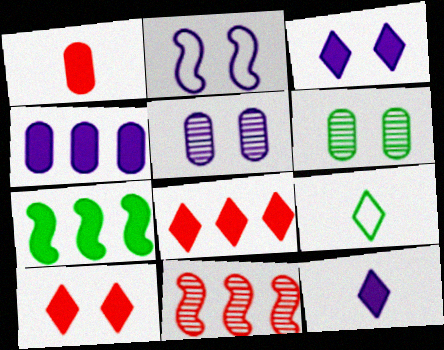[[1, 3, 7], 
[2, 3, 5], 
[2, 6, 10], 
[4, 7, 8], 
[6, 7, 9]]